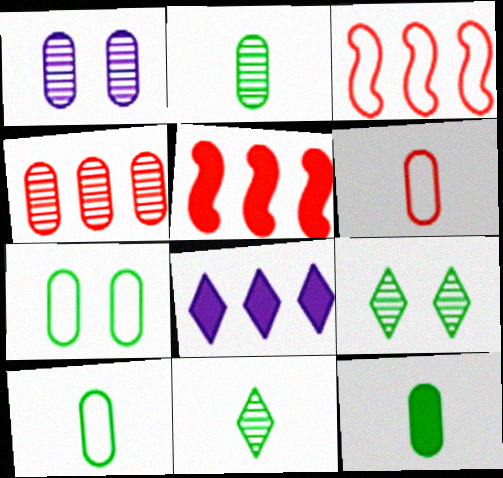[[1, 2, 4], 
[2, 10, 12]]